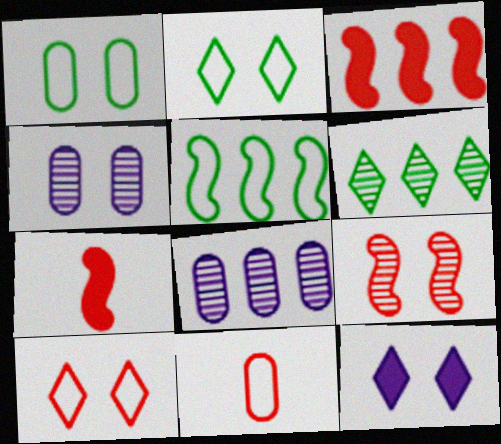[[1, 9, 12], 
[2, 7, 8]]